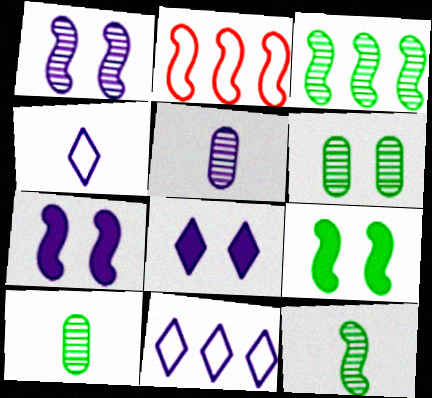[[2, 7, 12], 
[2, 8, 10], 
[5, 7, 11]]